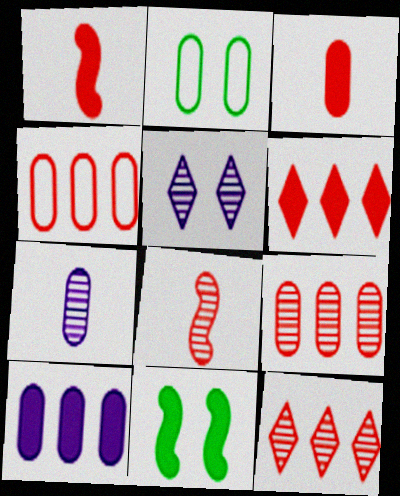[]